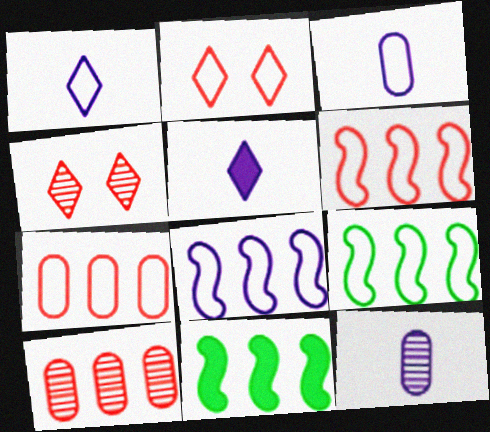[[2, 3, 9], 
[2, 11, 12], 
[3, 4, 11], 
[6, 8, 9]]